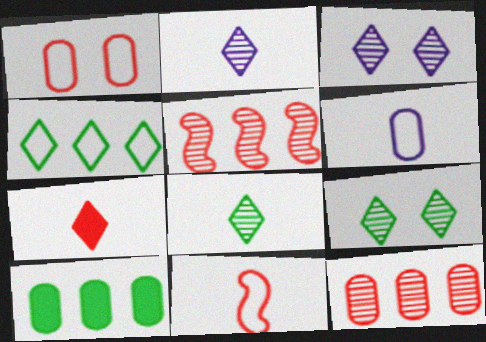[[1, 5, 7], 
[3, 4, 7], 
[3, 10, 11]]